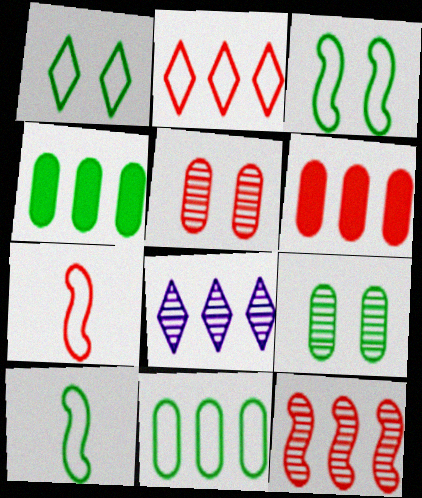[[1, 10, 11], 
[2, 6, 12]]